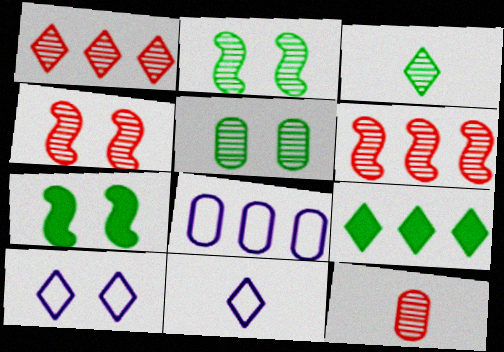[[1, 4, 12], 
[6, 8, 9]]